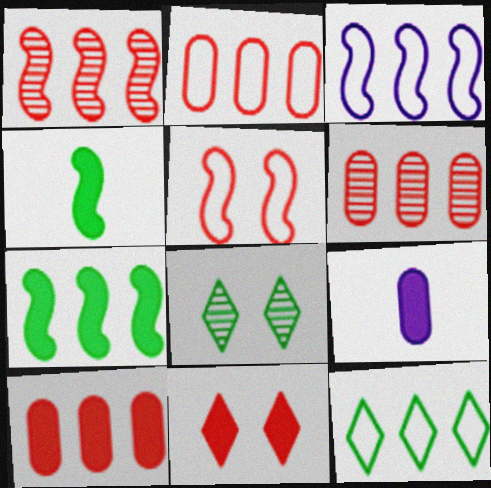[[1, 3, 7], 
[2, 3, 12], 
[2, 6, 10], 
[7, 9, 11]]